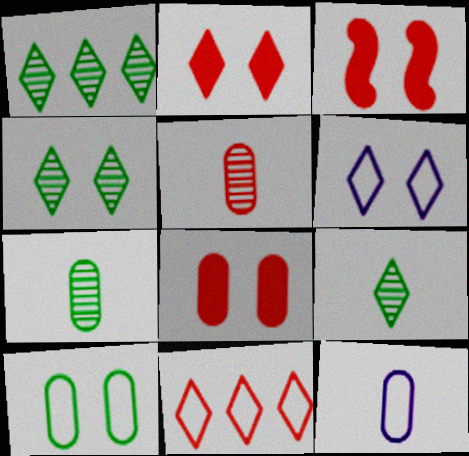[[1, 3, 12], 
[1, 4, 9], 
[2, 3, 8], 
[2, 4, 6], 
[3, 5, 11]]